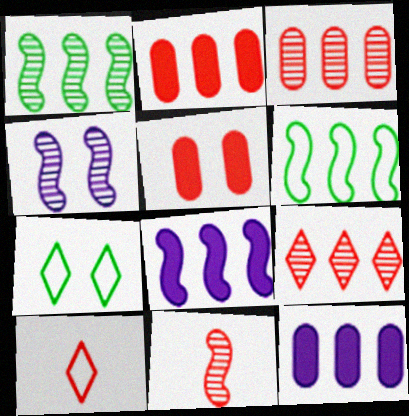[[1, 4, 11], 
[4, 5, 7], 
[6, 9, 12], 
[7, 11, 12]]